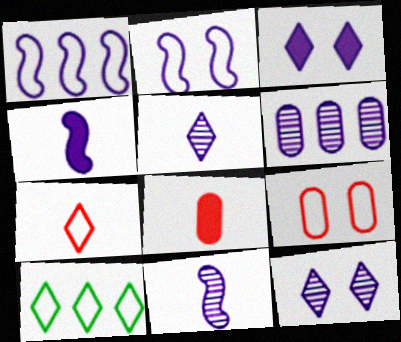[[6, 11, 12]]